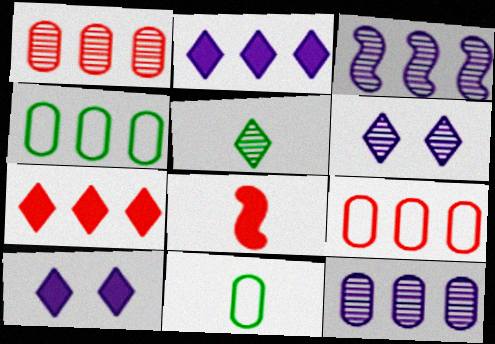[[3, 4, 7], 
[4, 6, 8]]